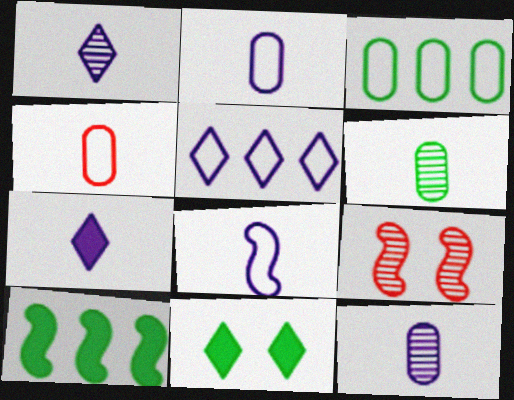[[3, 7, 9], 
[7, 8, 12], 
[8, 9, 10]]